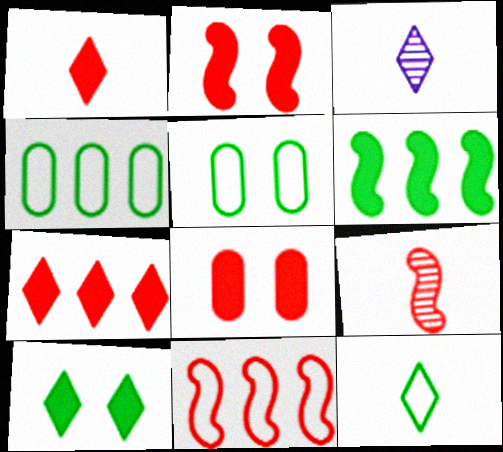[[1, 3, 12], 
[2, 3, 4], 
[2, 9, 11]]